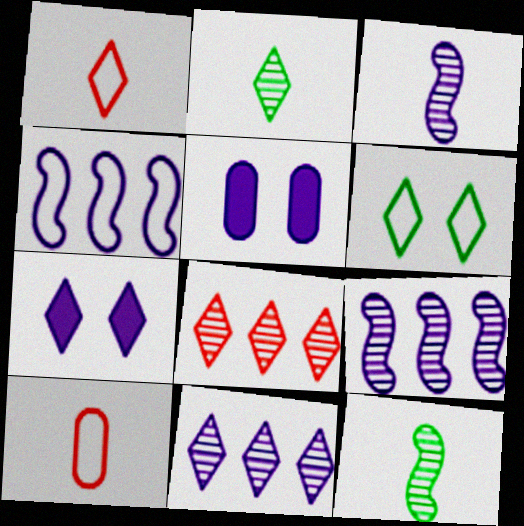[[4, 6, 10]]